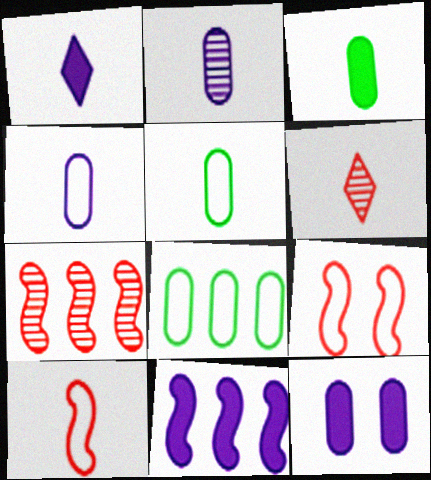[[1, 11, 12]]